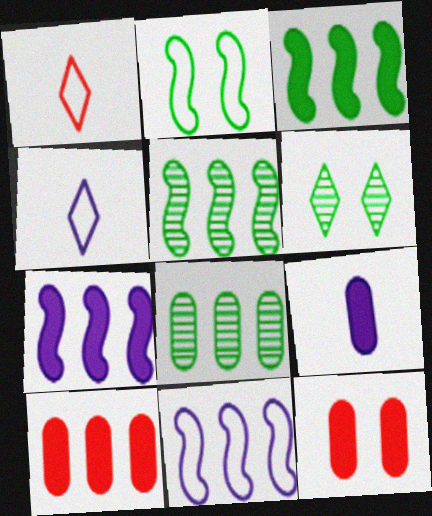[[4, 5, 12]]